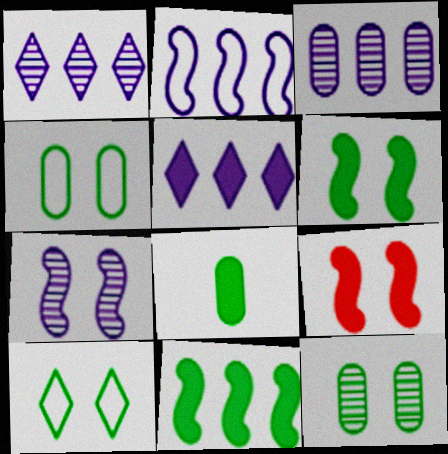[[2, 3, 5], 
[5, 8, 9], 
[6, 10, 12]]